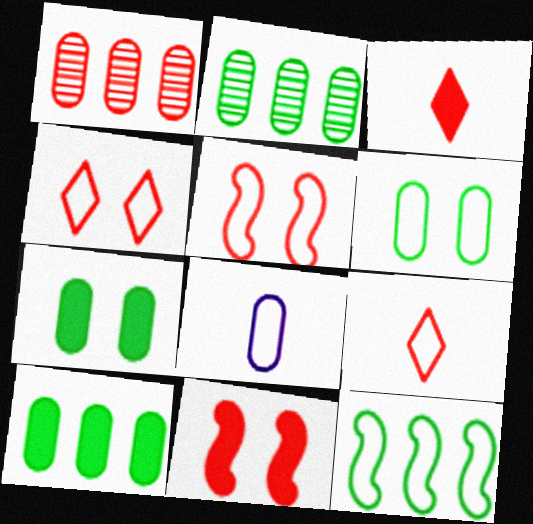[[1, 3, 5], 
[1, 7, 8], 
[1, 9, 11], 
[4, 8, 12]]